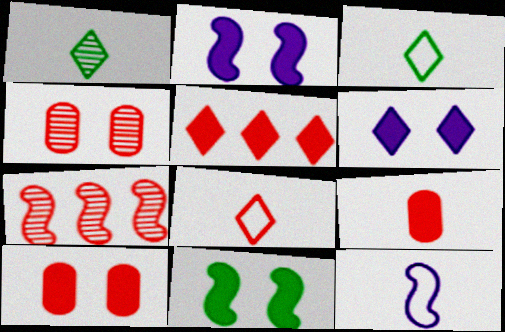[[1, 9, 12], 
[6, 10, 11], 
[7, 8, 10], 
[7, 11, 12]]